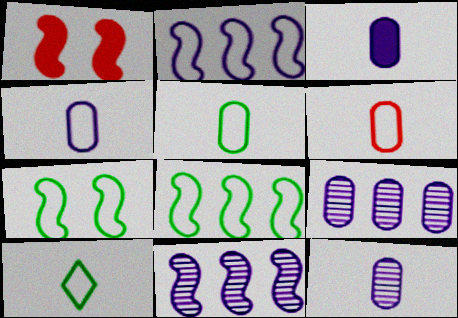[[1, 9, 10], 
[3, 4, 12], 
[4, 5, 6]]